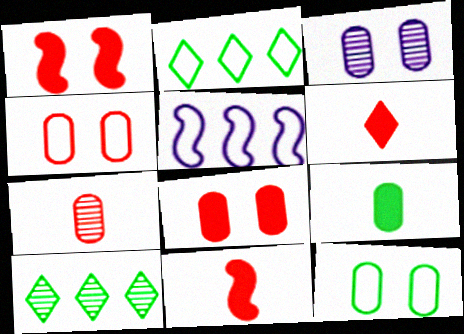[[2, 3, 11], 
[3, 8, 12]]